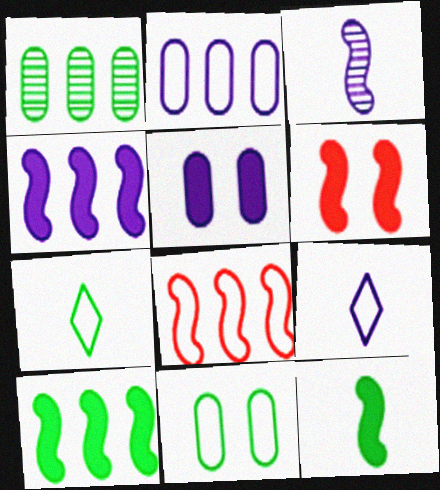[[1, 6, 9], 
[4, 6, 12], 
[8, 9, 11]]